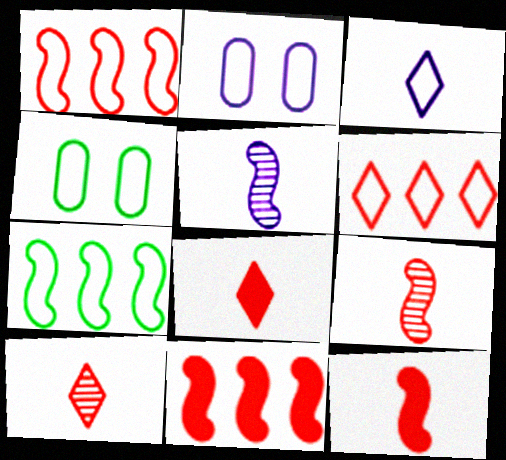[[1, 3, 4]]